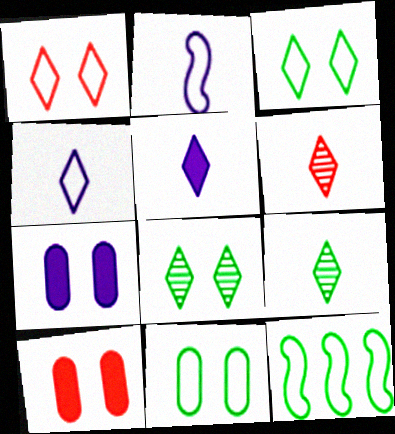[[6, 7, 12]]